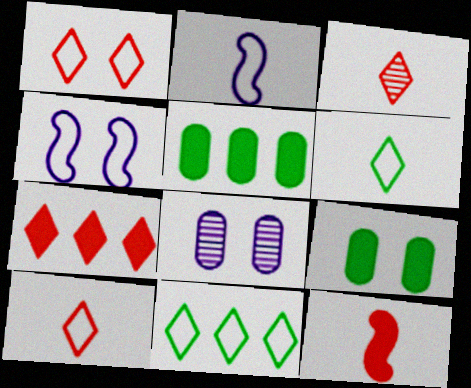[[1, 3, 7], 
[3, 4, 5], 
[8, 11, 12]]